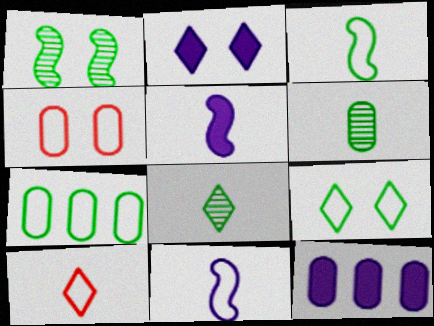[[1, 2, 4], 
[1, 10, 12], 
[2, 5, 12], 
[3, 7, 9], 
[4, 6, 12], 
[5, 6, 10]]